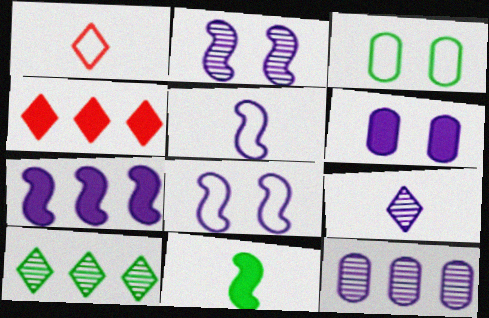[[2, 5, 7], 
[2, 9, 12], 
[3, 10, 11], 
[4, 6, 11]]